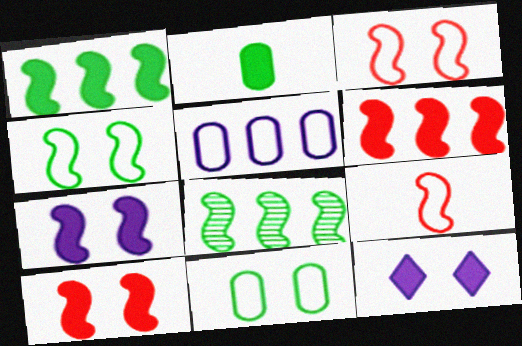[[2, 6, 12], 
[7, 8, 9]]